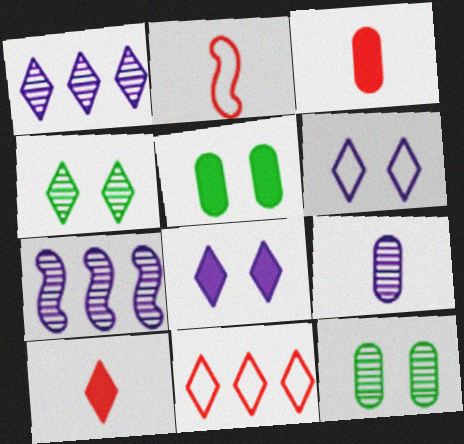[[1, 2, 5]]